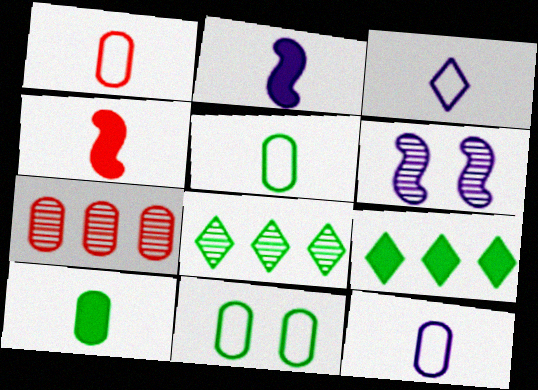[[1, 5, 12], 
[1, 6, 9]]